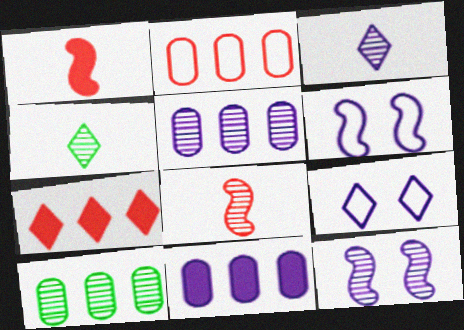[[1, 9, 10], 
[2, 10, 11], 
[3, 5, 12], 
[3, 6, 11], 
[4, 7, 9]]